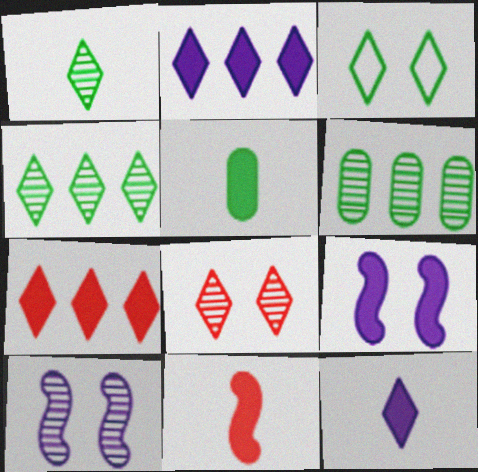[[5, 7, 9], 
[5, 11, 12]]